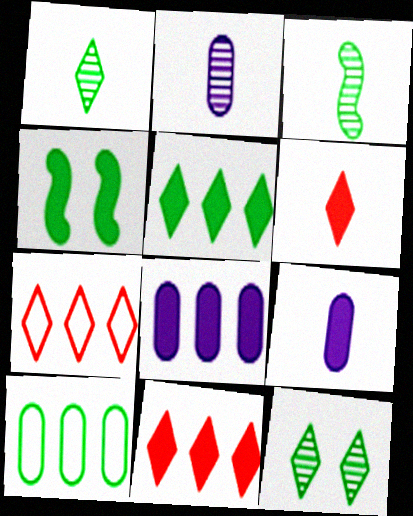[[1, 4, 10], 
[2, 4, 7], 
[4, 6, 8], 
[4, 9, 11]]